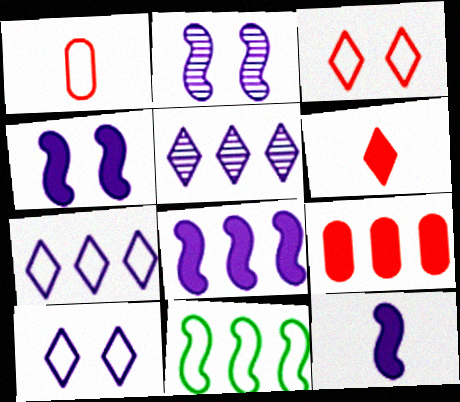[[1, 10, 11], 
[4, 8, 12], 
[5, 9, 11]]